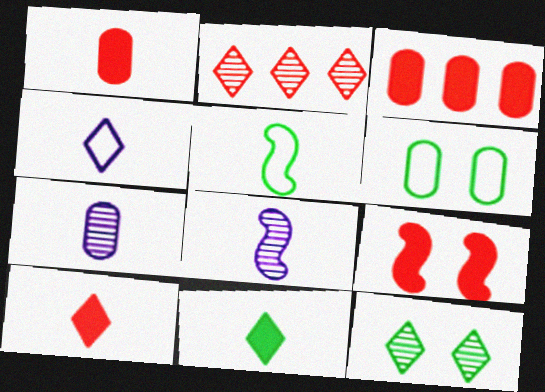[[3, 6, 7], 
[3, 9, 10], 
[5, 7, 10]]